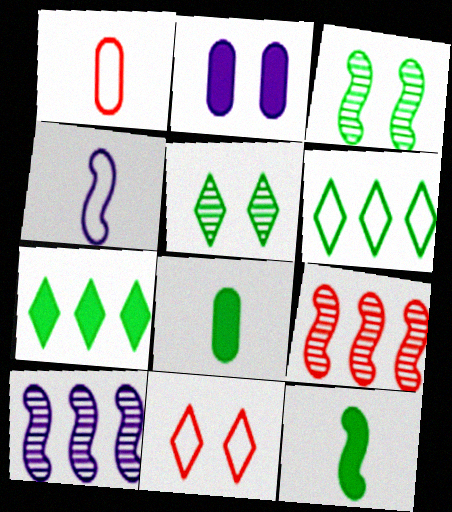[[2, 3, 11], 
[3, 6, 8], 
[8, 10, 11]]